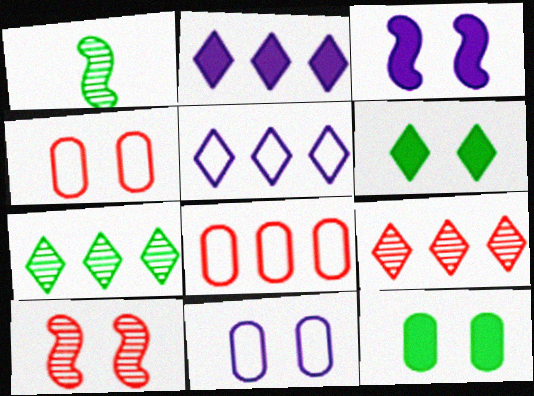[[1, 2, 4], 
[6, 10, 11]]